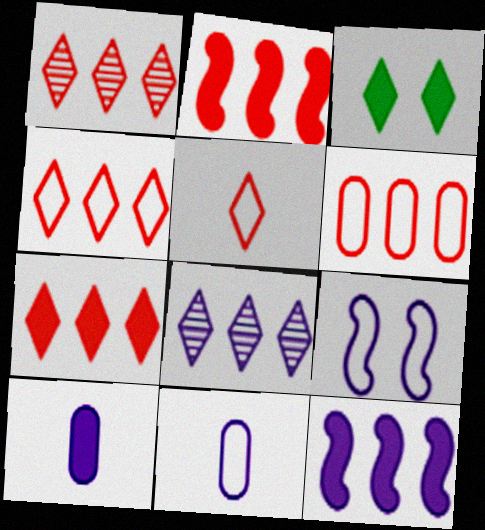[[1, 2, 6], 
[1, 4, 7], 
[2, 3, 10], 
[3, 5, 8], 
[8, 9, 10]]